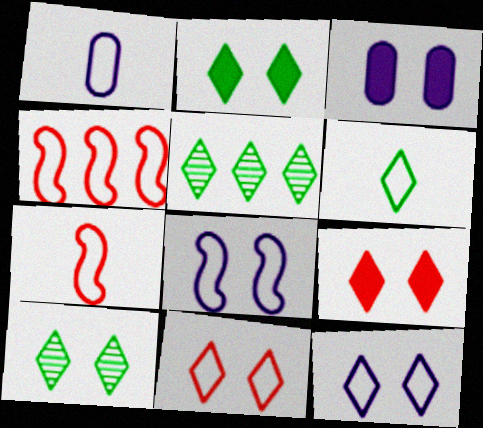[[1, 6, 7], 
[2, 5, 6], 
[3, 5, 7], 
[9, 10, 12]]